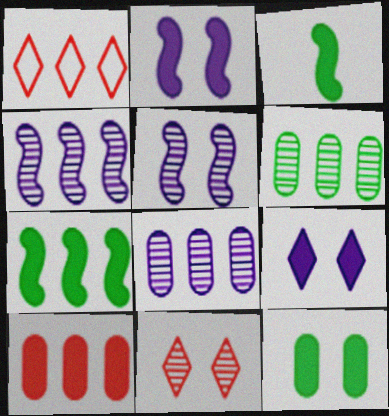[[1, 7, 8], 
[3, 9, 10]]